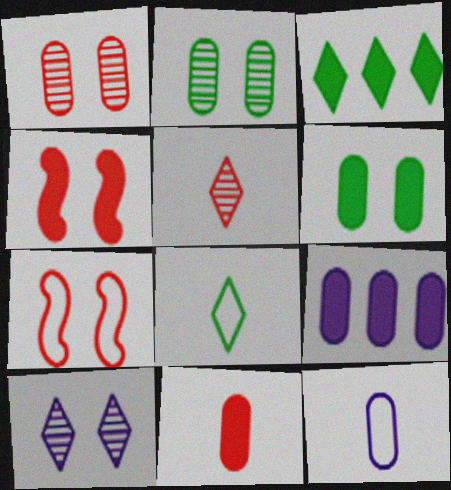[[6, 7, 10], 
[6, 9, 11]]